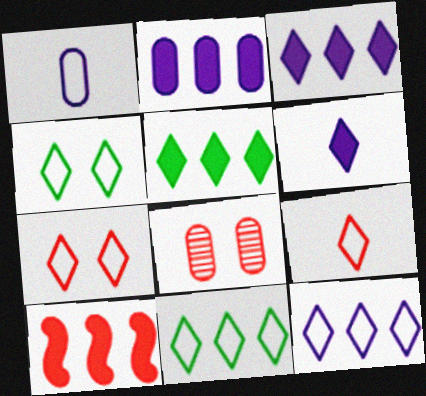[[2, 5, 10], 
[4, 9, 12], 
[8, 9, 10]]